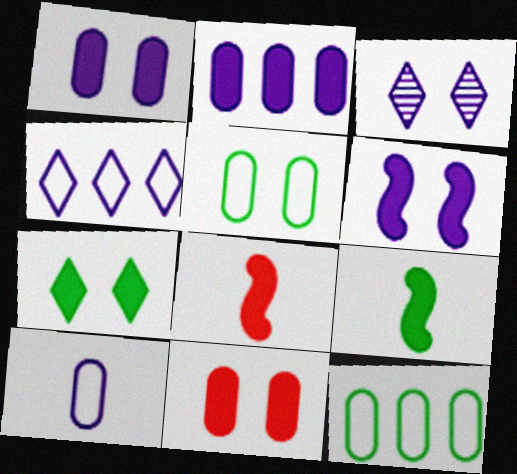[[2, 7, 8], 
[3, 8, 12], 
[6, 7, 11]]